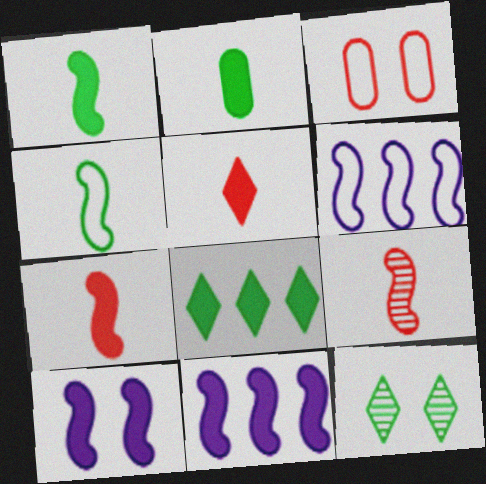[[3, 10, 12]]